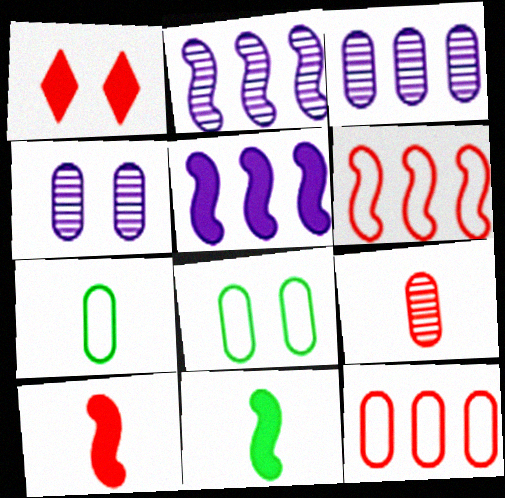[[1, 2, 7], 
[1, 6, 9]]